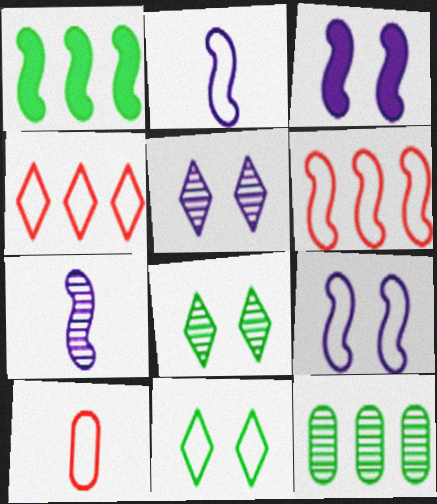[[1, 5, 10]]